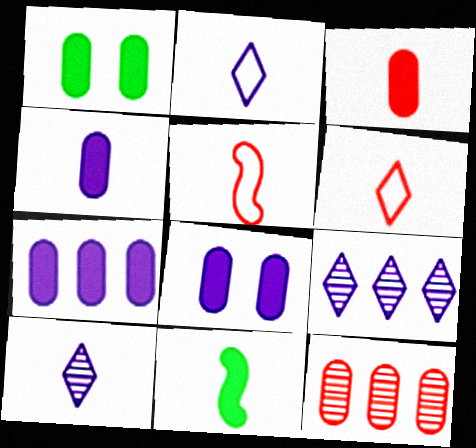[[1, 3, 7], 
[1, 5, 9], 
[4, 7, 8]]